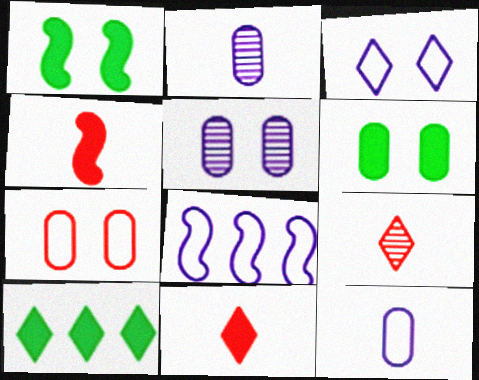[[3, 8, 12], 
[3, 9, 10], 
[5, 6, 7], 
[6, 8, 9]]